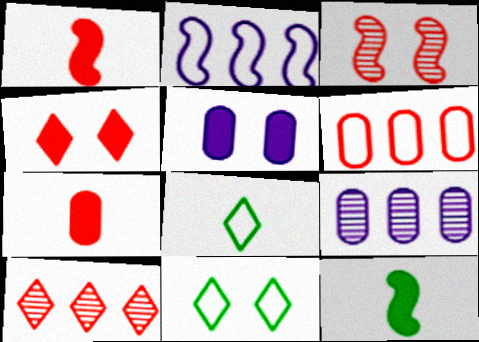[[1, 9, 11], 
[2, 3, 12], 
[3, 5, 11]]